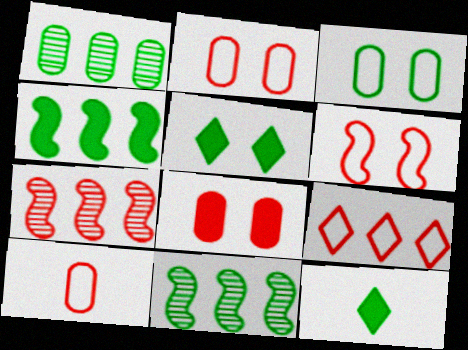[[3, 11, 12], 
[6, 9, 10]]